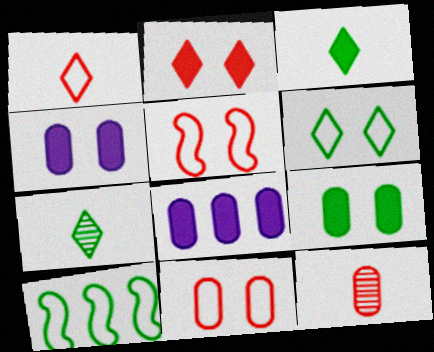[[5, 7, 8], 
[7, 9, 10]]